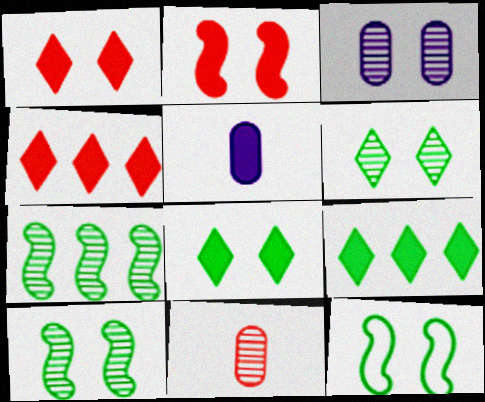[[1, 3, 12], 
[2, 5, 9]]